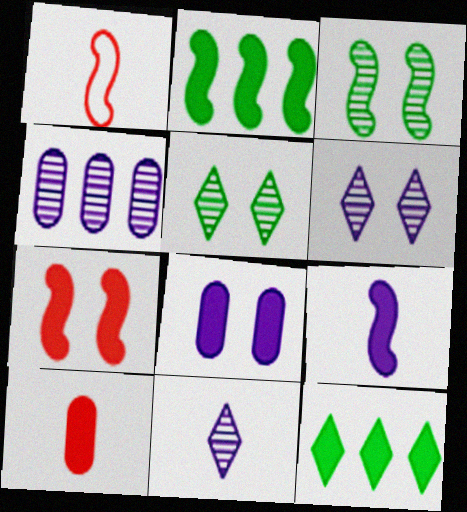[[2, 7, 9]]